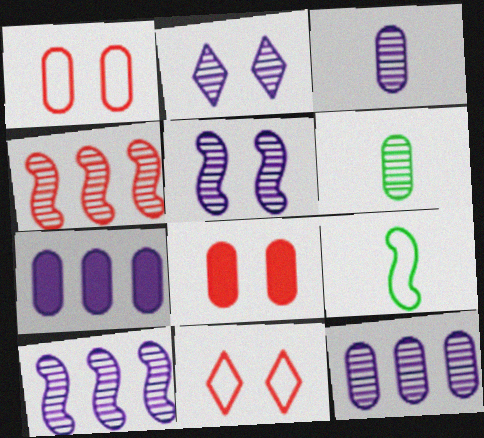[[1, 6, 7], 
[2, 3, 10], 
[2, 4, 6]]